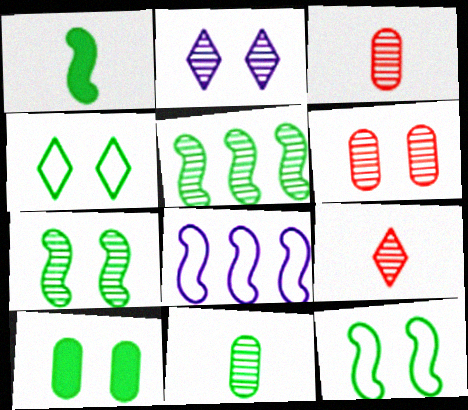[[1, 5, 12], 
[2, 3, 5], 
[2, 6, 7], 
[4, 7, 10], 
[8, 9, 10]]